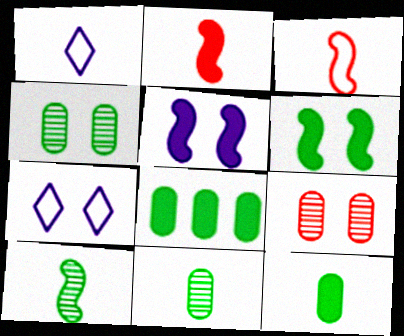[[1, 2, 11], 
[6, 7, 9]]